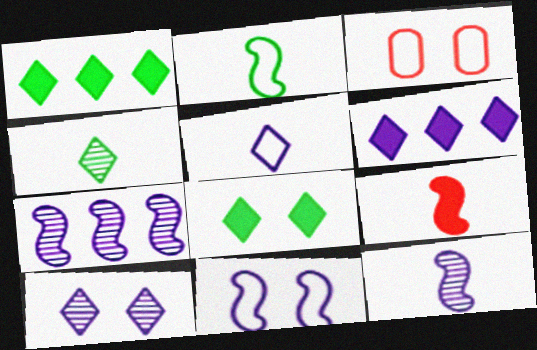[[1, 3, 12], 
[2, 9, 12], 
[5, 6, 10]]